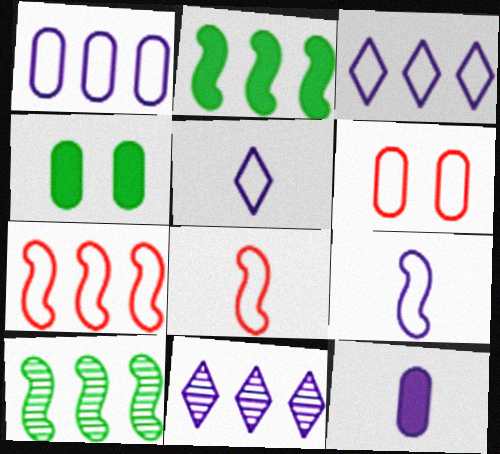[[4, 8, 11]]